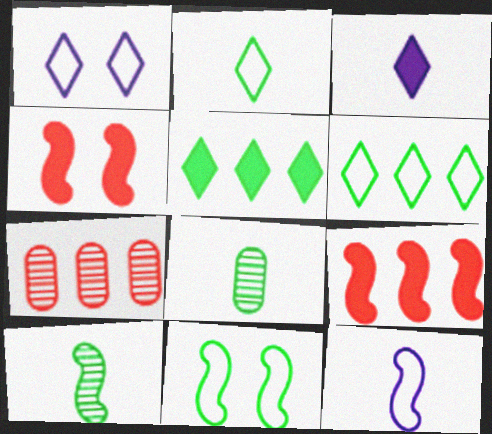[[1, 8, 9], 
[3, 7, 11], 
[5, 8, 11]]